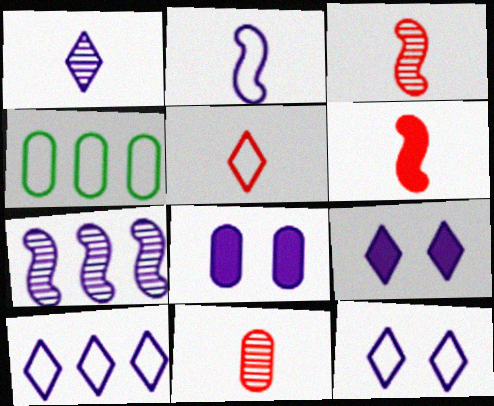[[1, 9, 10], 
[3, 4, 9], 
[4, 8, 11], 
[5, 6, 11]]